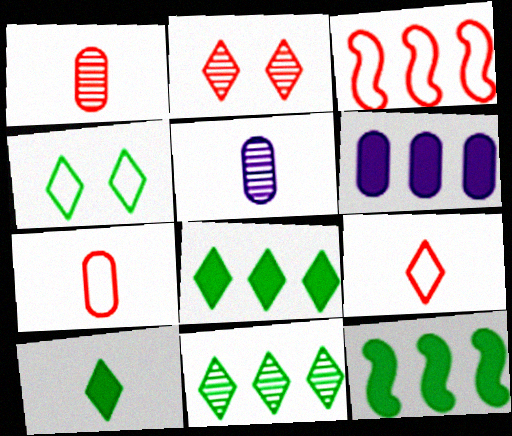[[3, 6, 11], 
[4, 10, 11]]